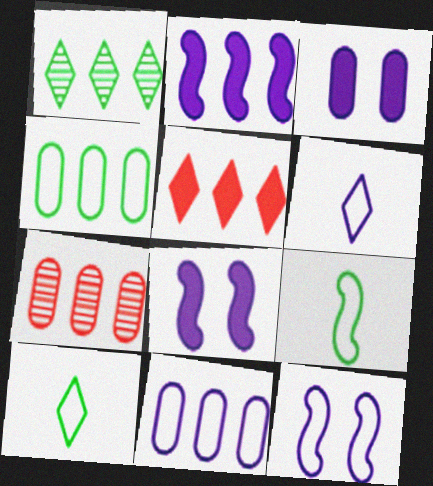[[6, 11, 12], 
[7, 8, 10]]